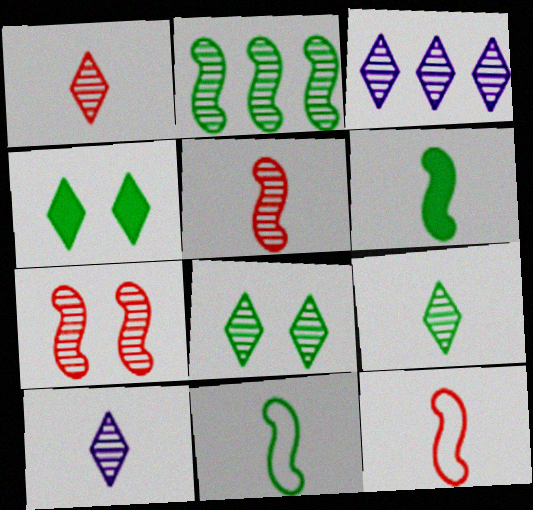[[1, 3, 8], 
[1, 9, 10]]